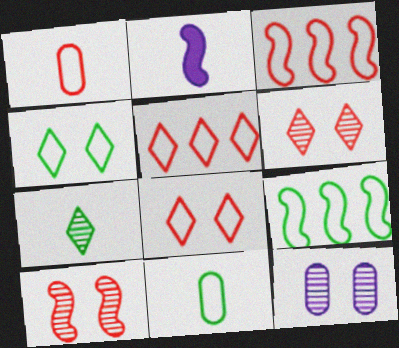[[1, 2, 7], 
[1, 3, 8], 
[2, 9, 10], 
[4, 9, 11]]